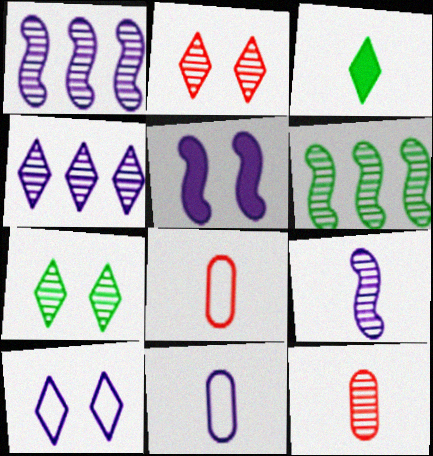[[1, 7, 12], 
[3, 8, 9], 
[4, 5, 11]]